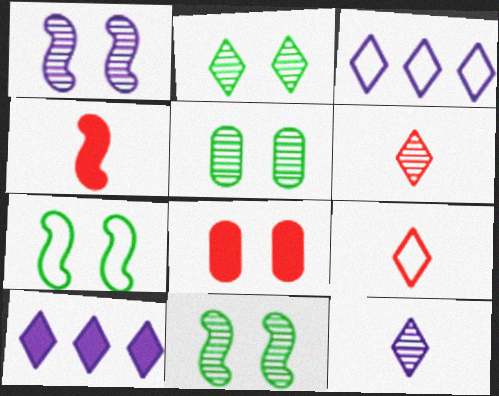[[2, 5, 11], 
[2, 9, 10], 
[3, 4, 5]]